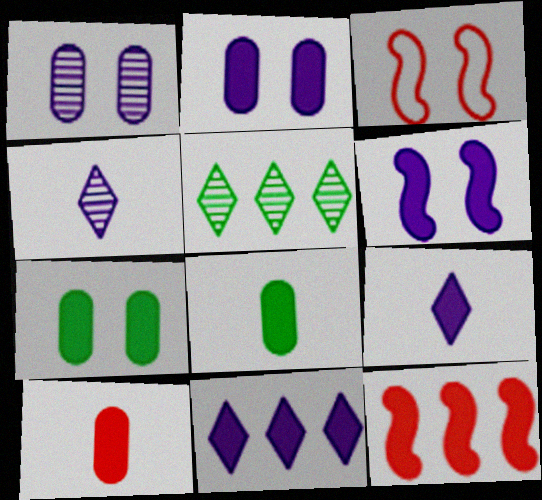[[7, 9, 12]]